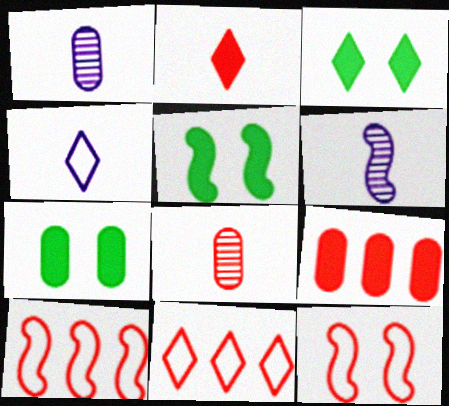[[1, 3, 10], 
[1, 5, 11], 
[3, 5, 7], 
[5, 6, 10], 
[6, 7, 11]]